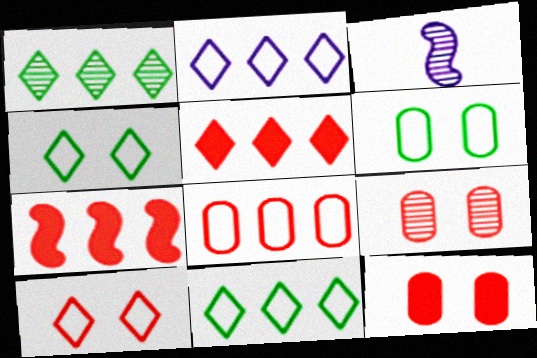[[1, 2, 5], 
[1, 3, 9], 
[3, 5, 6], 
[3, 11, 12]]